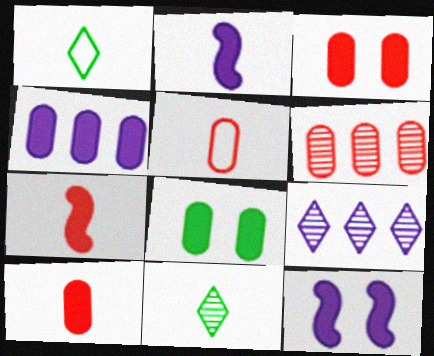[[1, 6, 12], 
[2, 5, 11], 
[3, 5, 6], 
[4, 8, 10]]